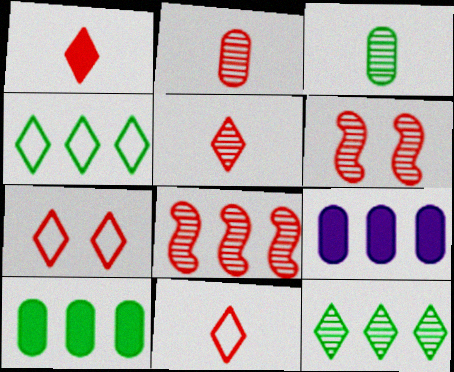[[1, 5, 11], 
[4, 8, 9]]